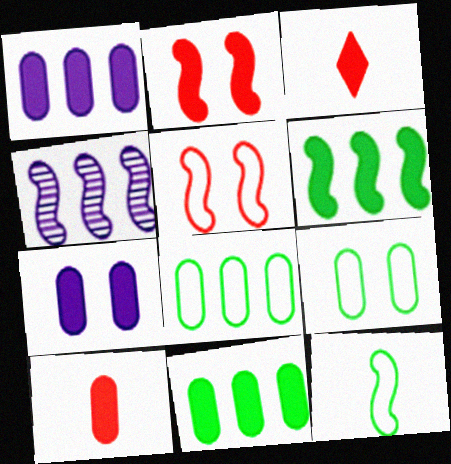[[2, 4, 12], 
[3, 4, 9], 
[3, 6, 7], 
[7, 10, 11]]